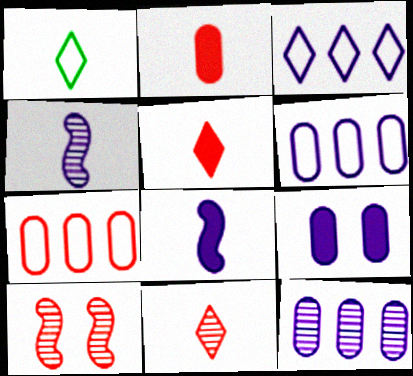[[1, 2, 4], 
[3, 4, 9], 
[5, 7, 10]]